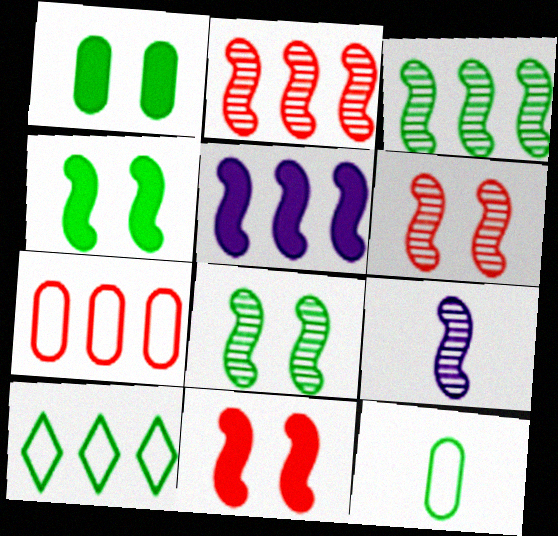[[2, 8, 9], 
[3, 6, 9]]